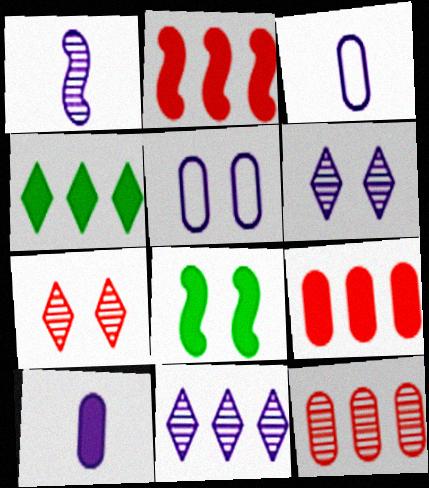[[5, 7, 8]]